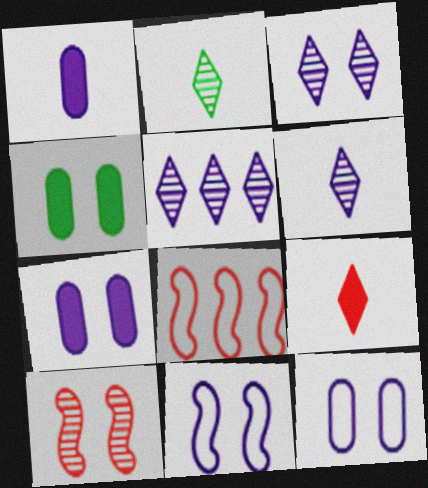[[1, 5, 11], 
[2, 7, 8], 
[3, 5, 6], 
[3, 7, 11], 
[4, 6, 8]]